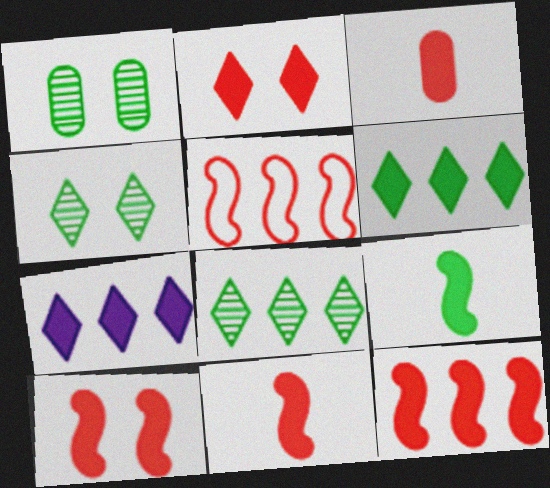[[2, 3, 12], 
[10, 11, 12]]